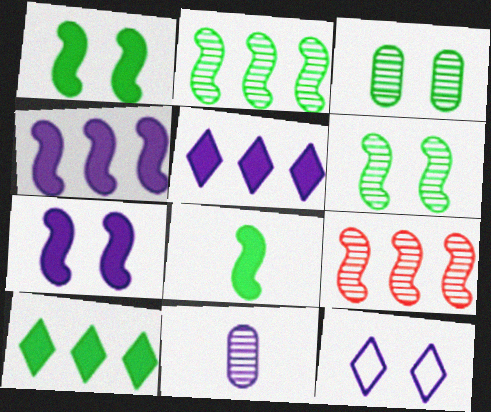[[4, 11, 12]]